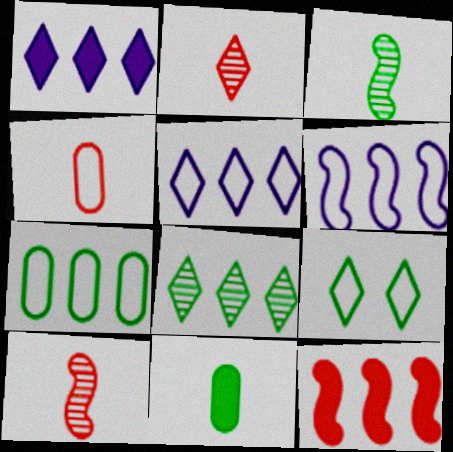[[1, 2, 9], 
[4, 6, 9]]